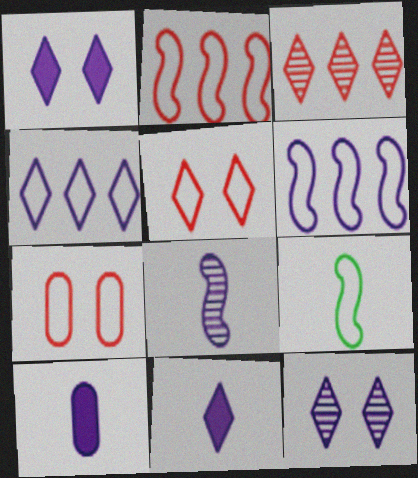[[4, 7, 9], 
[4, 11, 12], 
[6, 10, 12]]